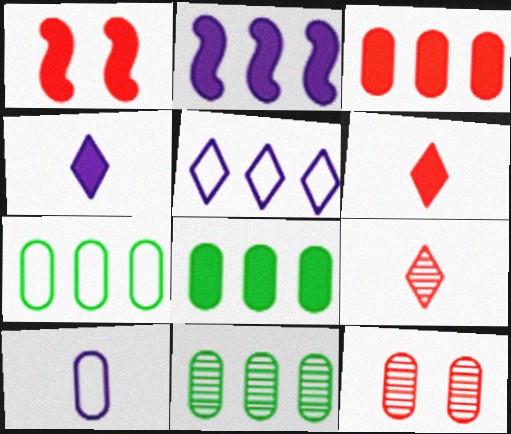[[1, 3, 6], 
[1, 4, 8], 
[7, 8, 11], 
[8, 10, 12]]